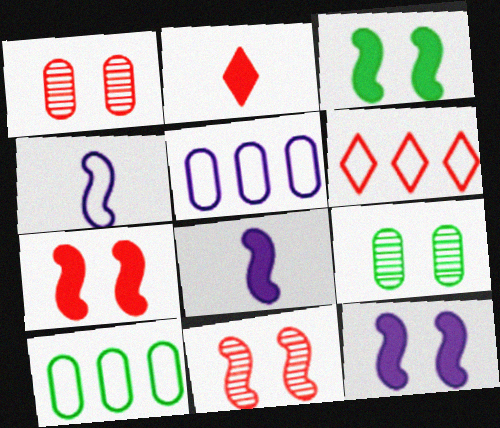[[3, 7, 12], 
[6, 8, 9]]